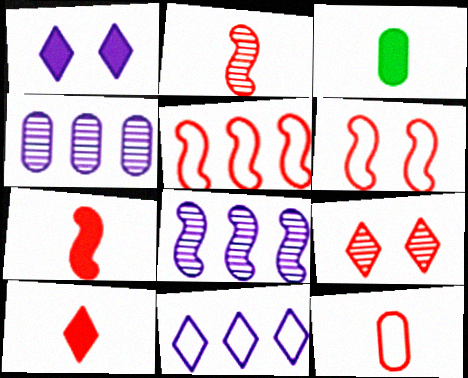[[2, 10, 12]]